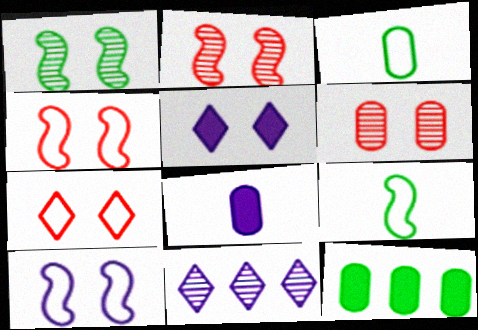[[8, 10, 11]]